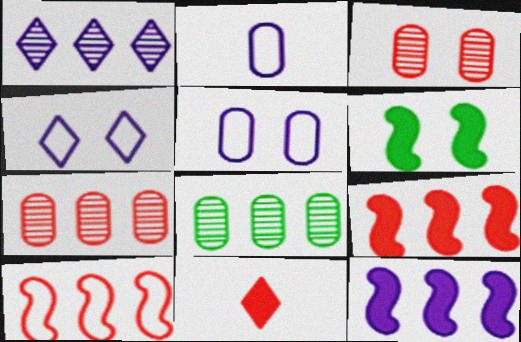[[3, 4, 6], 
[3, 10, 11]]